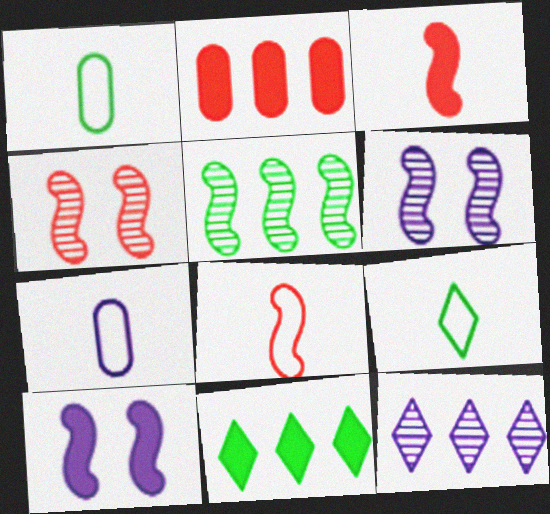[[2, 6, 9], 
[4, 7, 11], 
[5, 8, 10], 
[7, 8, 9], 
[7, 10, 12]]